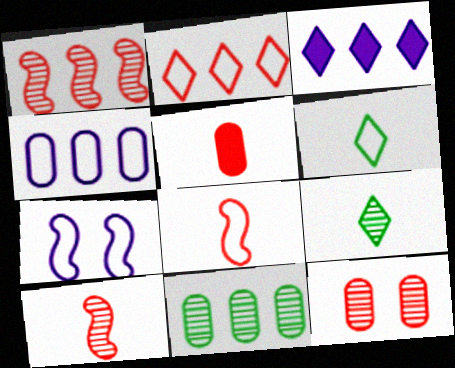[]